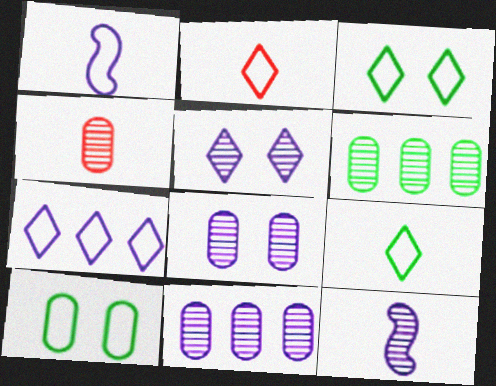[[2, 3, 7], 
[4, 6, 8], 
[5, 11, 12]]